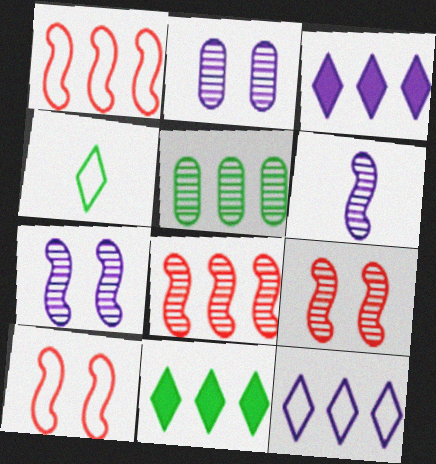[[1, 3, 5]]